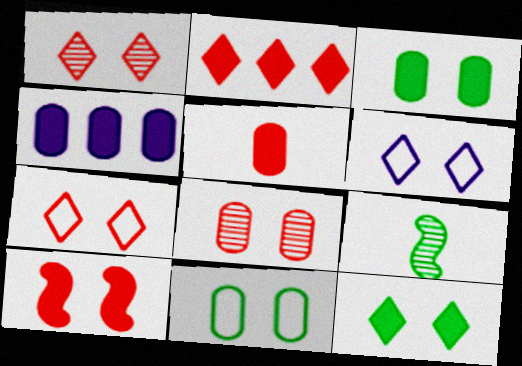[[1, 6, 12], 
[2, 5, 10], 
[3, 4, 5], 
[4, 7, 9], 
[7, 8, 10]]